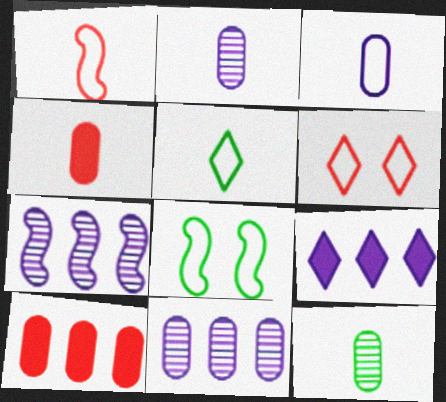[[1, 3, 5], 
[3, 4, 12]]